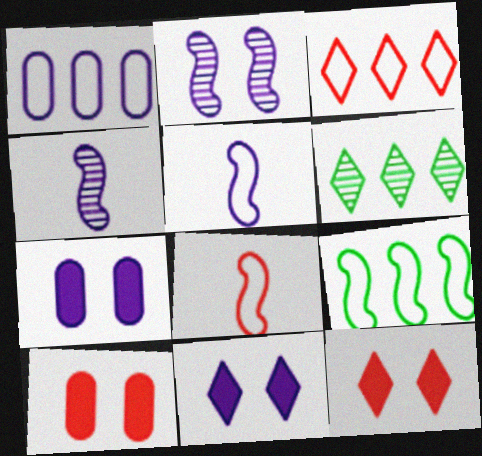[[1, 3, 9], 
[1, 4, 11], 
[5, 6, 10], 
[6, 7, 8]]